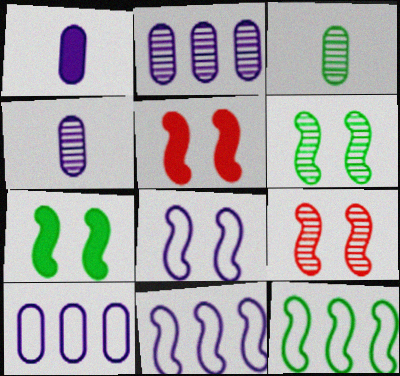[[5, 6, 8], 
[7, 8, 9]]